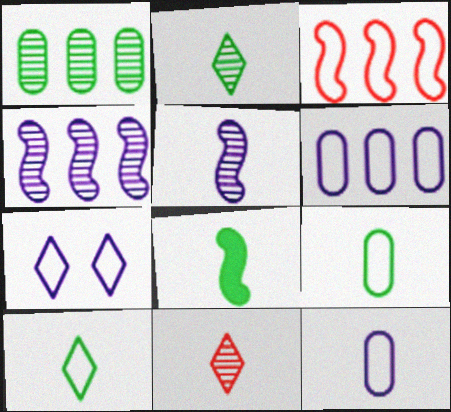[[2, 8, 9], 
[3, 7, 9], 
[8, 11, 12]]